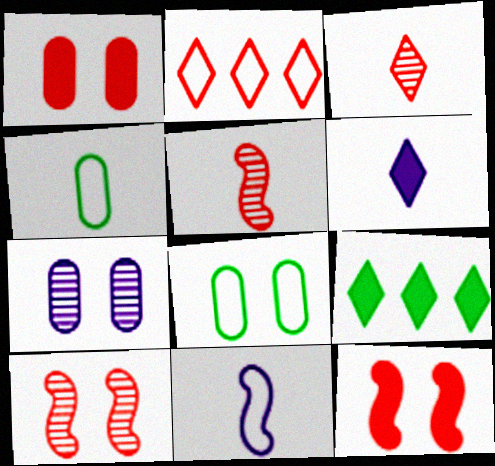[[1, 2, 5], 
[1, 7, 8], 
[2, 8, 11], 
[4, 5, 6]]